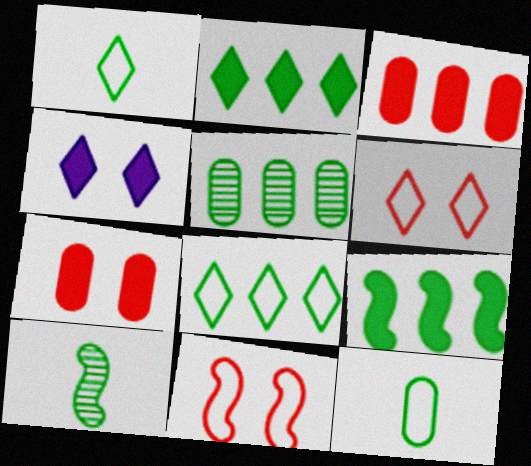[[5, 8, 9]]